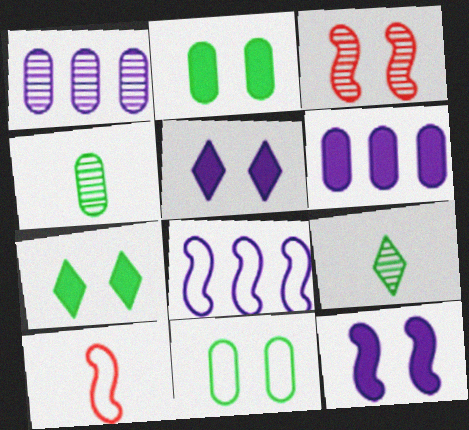[[1, 3, 9], 
[1, 7, 10], 
[3, 5, 11]]